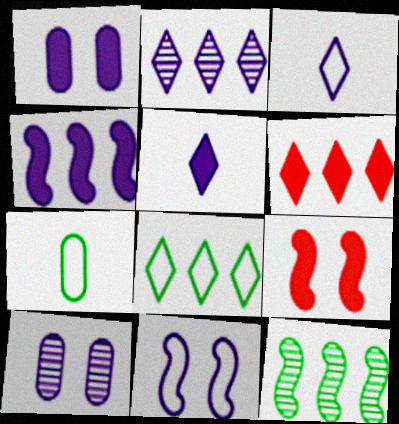[[1, 4, 5], 
[2, 6, 8], 
[2, 7, 9], 
[3, 4, 10]]